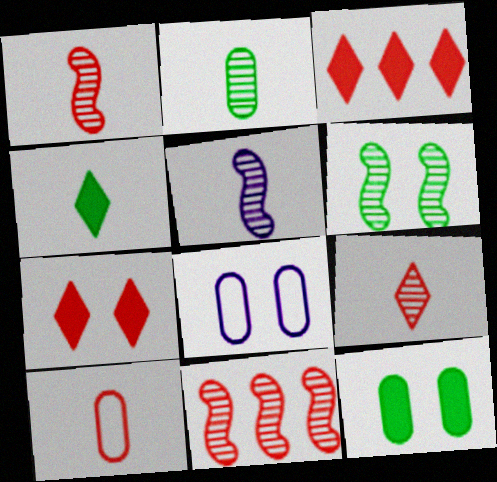[[2, 5, 9], 
[4, 5, 10], 
[4, 8, 11], 
[5, 6, 11], 
[6, 7, 8], 
[7, 10, 11]]